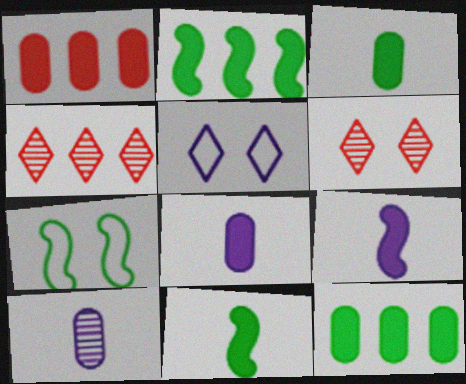[[4, 7, 8]]